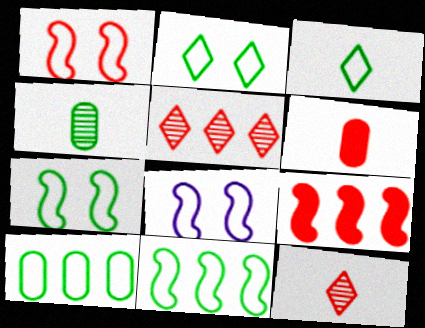[[1, 5, 6], 
[1, 7, 8], 
[3, 7, 10]]